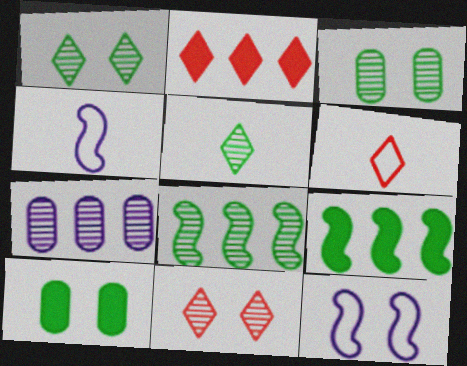[[2, 3, 4], 
[2, 6, 11], 
[3, 5, 8], 
[10, 11, 12]]